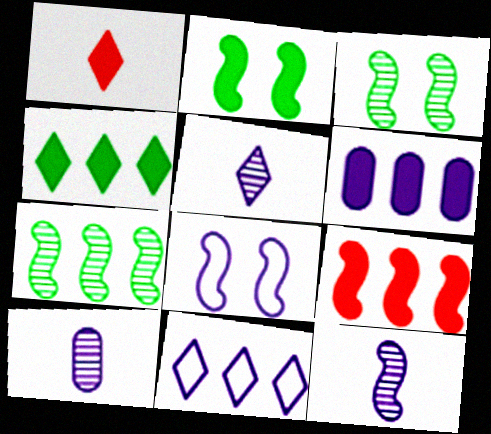[[1, 2, 6], 
[4, 6, 9], 
[5, 6, 8], 
[5, 10, 12]]